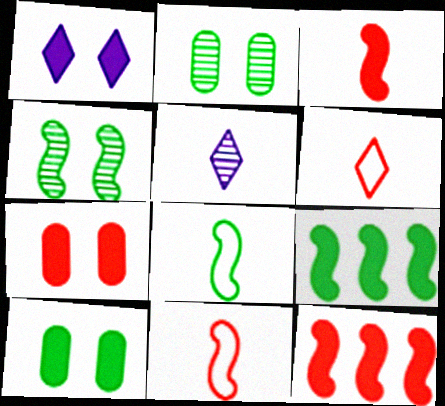[[4, 8, 9]]